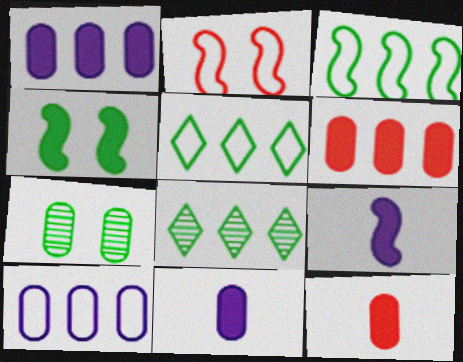[[2, 8, 11], 
[7, 10, 12]]